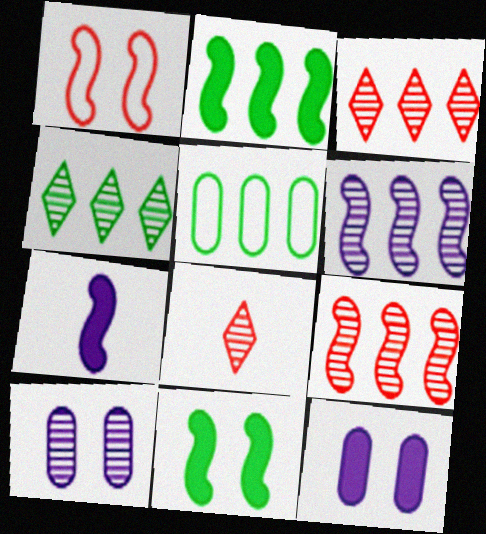[[2, 4, 5]]